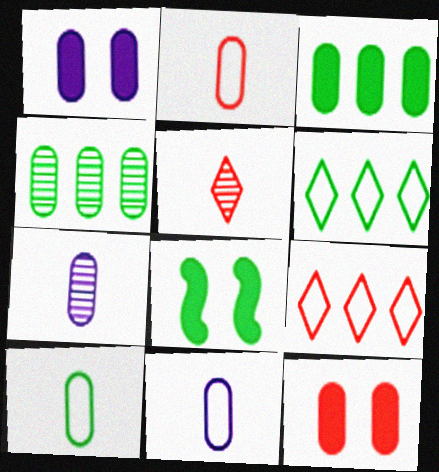[[1, 2, 4], 
[2, 10, 11], 
[4, 11, 12], 
[7, 8, 9]]